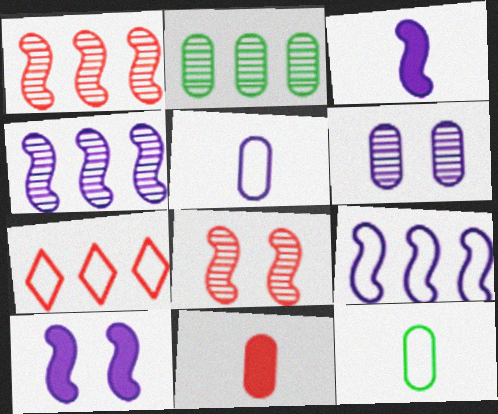[[7, 8, 11]]